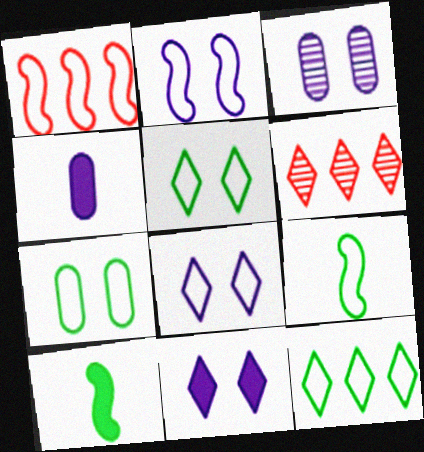[[1, 2, 9], 
[2, 3, 11], 
[7, 9, 12]]